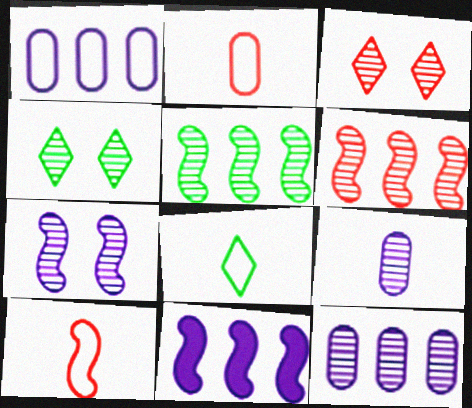[[2, 4, 11], 
[3, 5, 9], 
[4, 6, 9]]